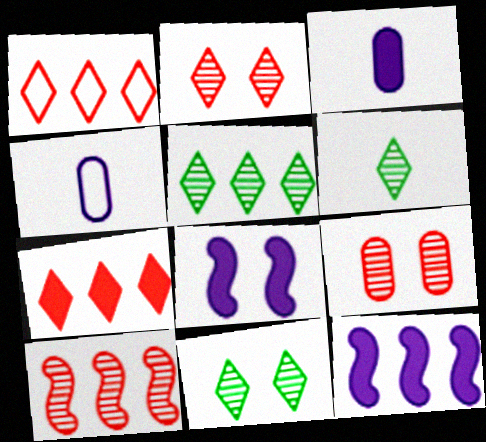[[5, 6, 11]]